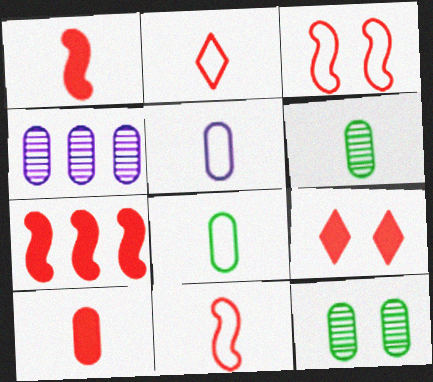[[5, 6, 10], 
[7, 9, 10]]